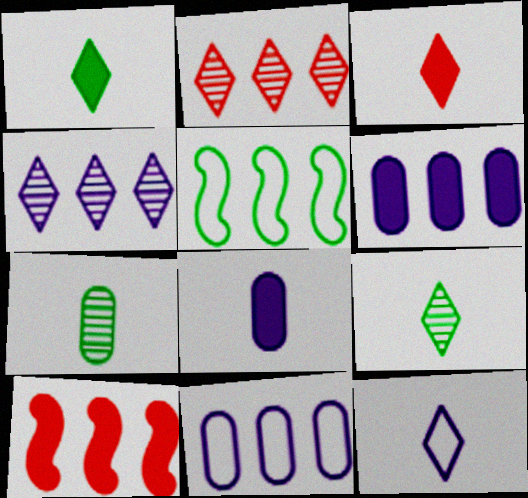[[2, 5, 6], 
[3, 9, 12]]